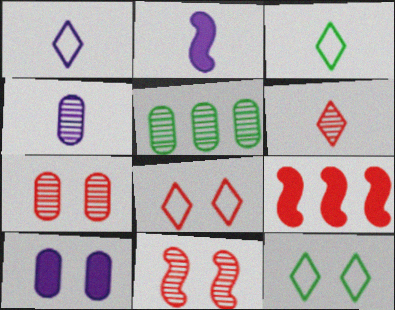[[1, 2, 4], 
[2, 5, 8], 
[4, 5, 7], 
[4, 9, 12], 
[10, 11, 12]]